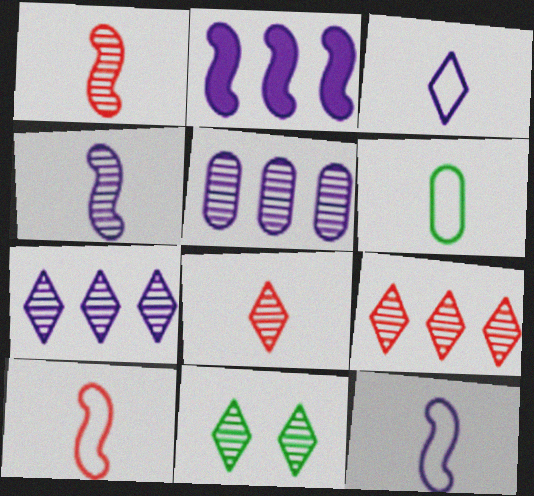[[1, 5, 11], 
[3, 6, 10], 
[7, 8, 11]]